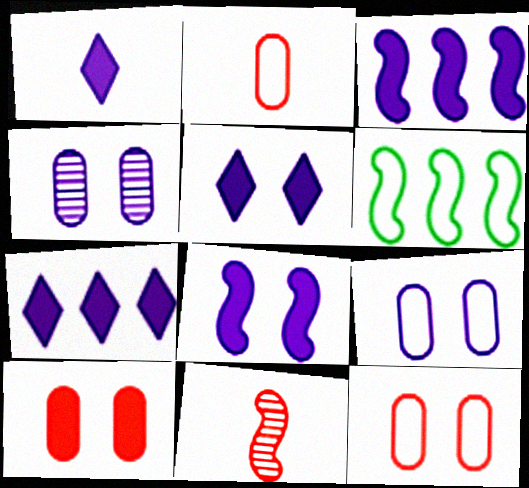[[1, 5, 7], 
[6, 8, 11]]